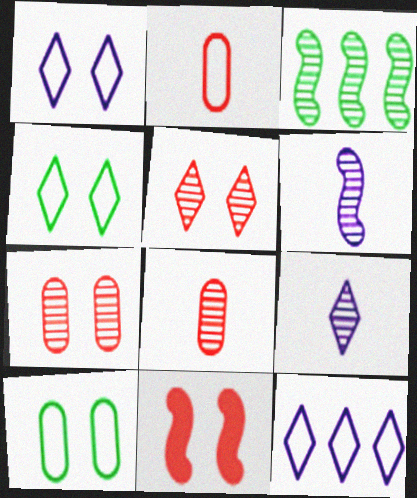[[3, 7, 9]]